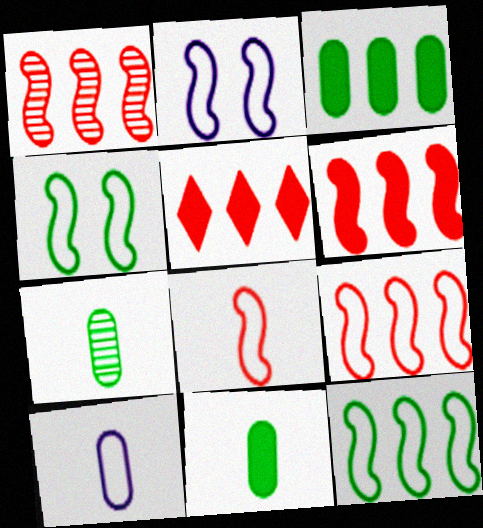[[1, 6, 9], 
[2, 5, 7], 
[2, 8, 12]]